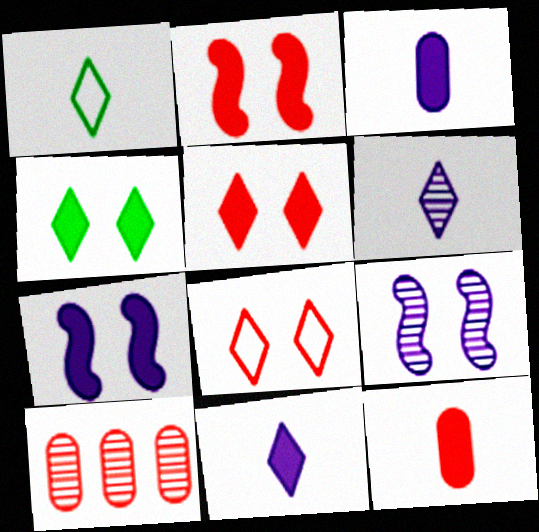[[1, 7, 10]]